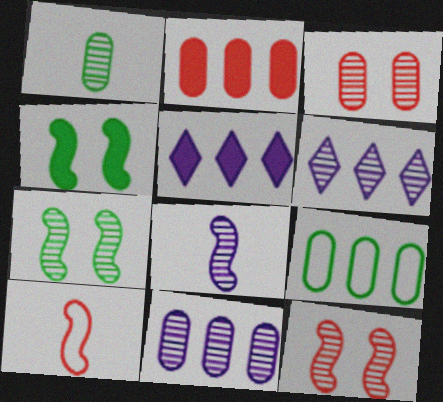[[1, 3, 11], 
[1, 6, 12], 
[2, 9, 11]]